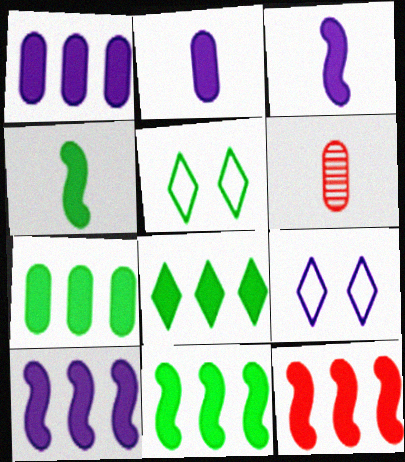[[1, 8, 12], 
[5, 6, 10], 
[6, 9, 11], 
[7, 8, 11], 
[10, 11, 12]]